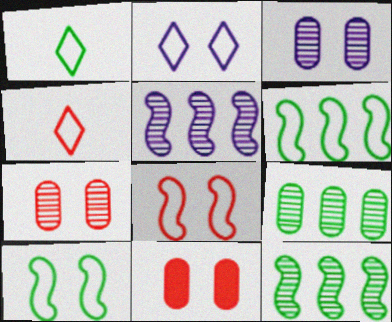[[1, 5, 11]]